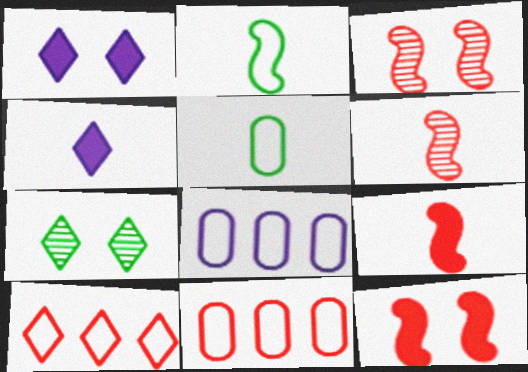[[4, 5, 6], 
[4, 7, 10], 
[7, 8, 9]]